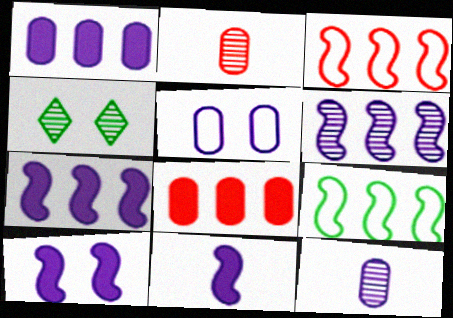[[1, 5, 12], 
[2, 4, 6], 
[7, 10, 11]]